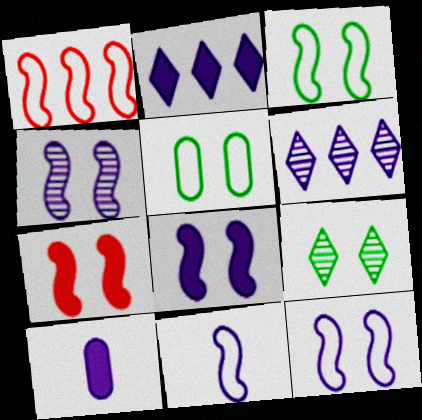[[1, 3, 11], 
[1, 9, 10], 
[2, 8, 10], 
[3, 4, 7], 
[4, 8, 12], 
[6, 10, 12]]